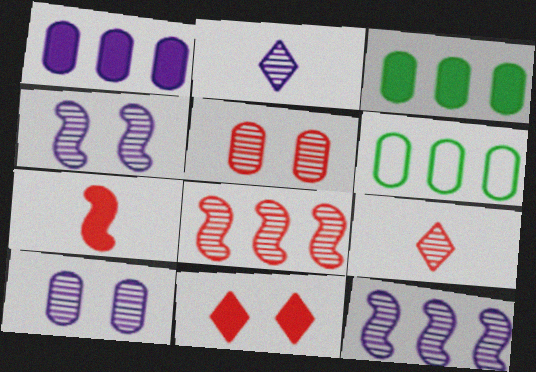[[2, 10, 12], 
[5, 8, 9]]